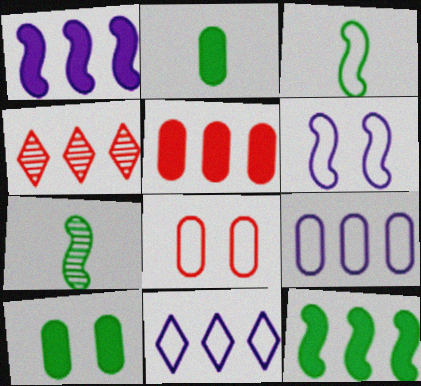[[2, 4, 6], 
[3, 8, 11], 
[4, 9, 12]]